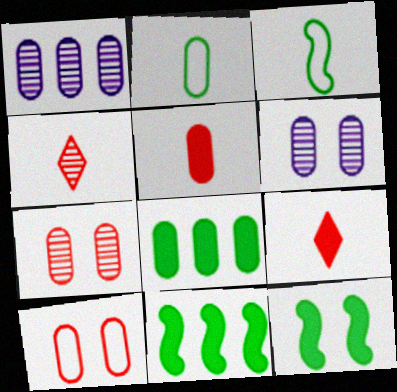[]